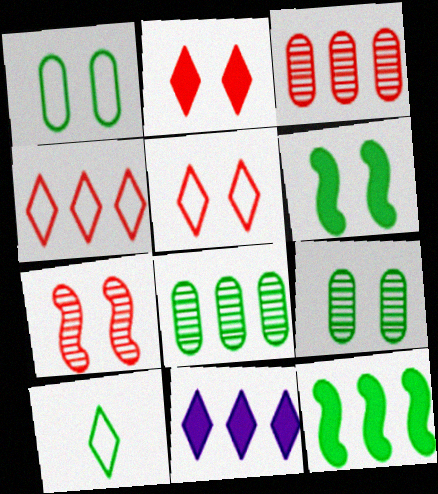[[6, 8, 10], 
[9, 10, 12]]